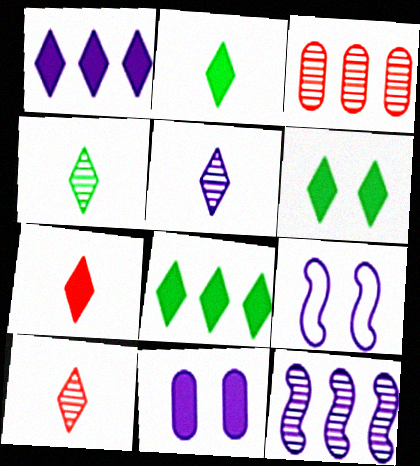[[1, 6, 7], 
[2, 3, 9], 
[2, 6, 8], 
[4, 5, 10]]